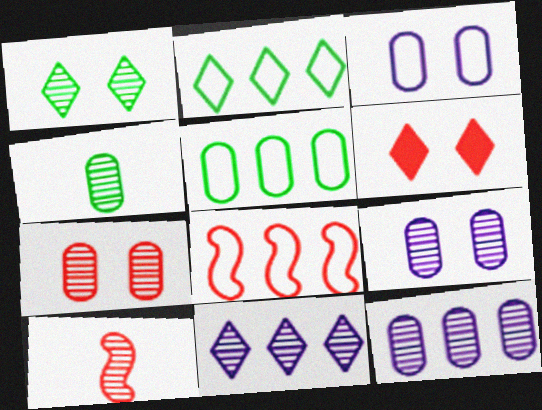[[1, 10, 12], 
[4, 7, 12]]